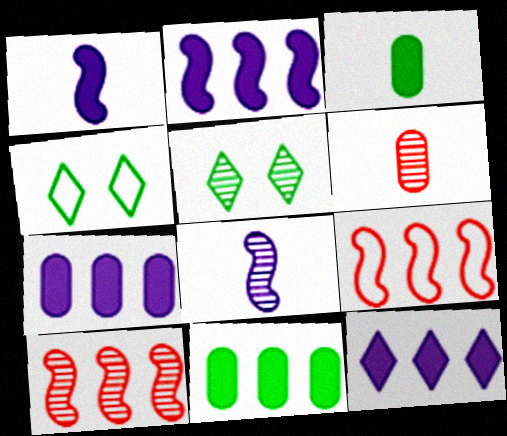[[2, 4, 6], 
[2, 7, 12]]